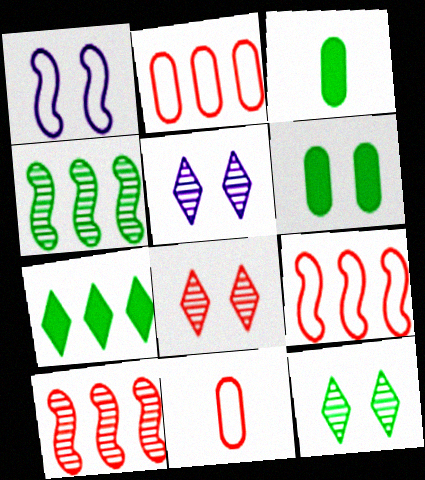[[1, 6, 8], 
[3, 5, 9], 
[5, 8, 12]]